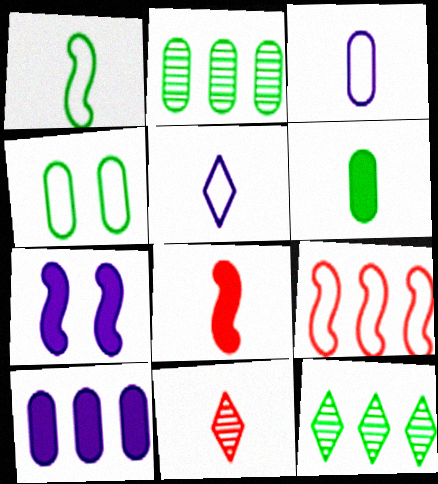[[2, 4, 6], 
[4, 5, 9], 
[9, 10, 12]]